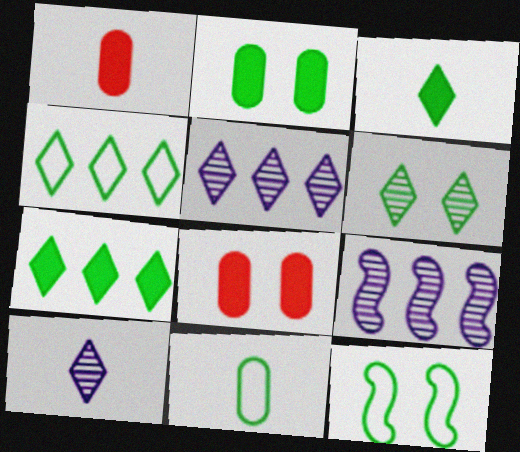[[1, 5, 12], 
[2, 6, 12], 
[3, 4, 6], 
[4, 11, 12]]